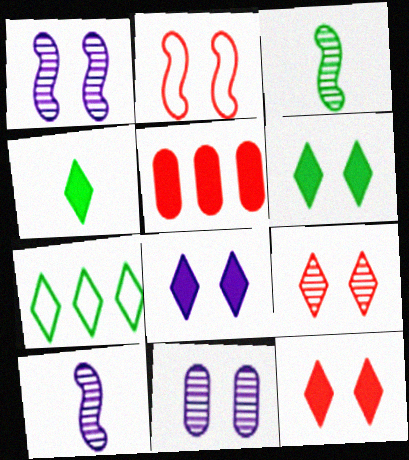[[2, 6, 11], 
[6, 8, 12]]